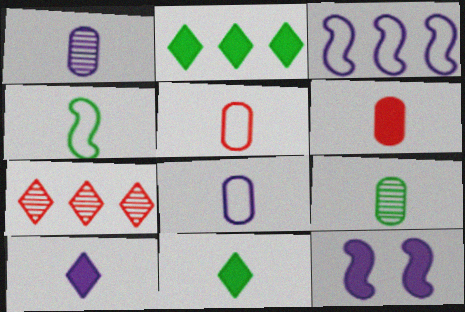[[2, 6, 12], 
[4, 9, 11], 
[6, 8, 9]]